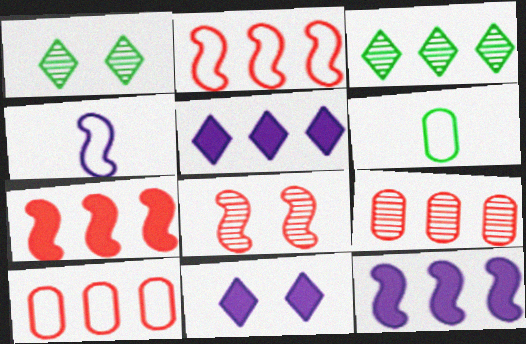[[3, 10, 12], 
[5, 6, 8]]